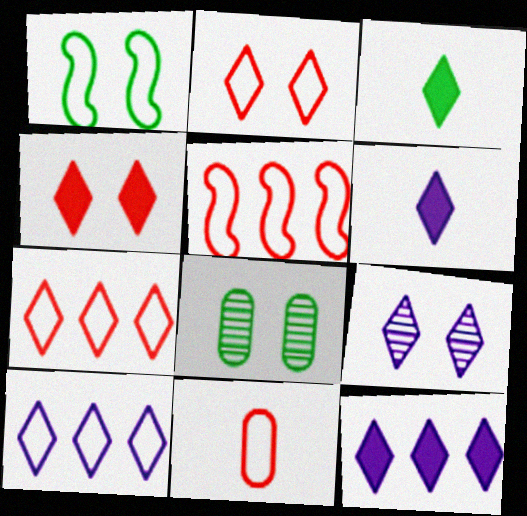[[1, 10, 11], 
[2, 5, 11], 
[3, 4, 12], 
[3, 7, 9], 
[5, 6, 8], 
[6, 9, 10]]